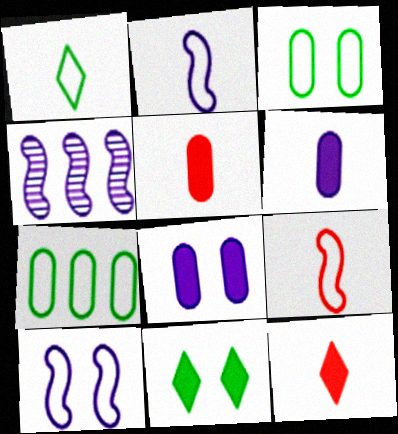[[3, 4, 12]]